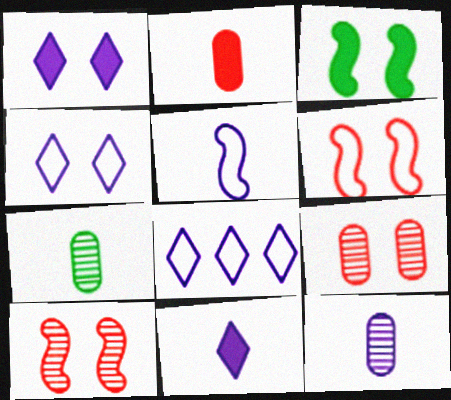[[3, 4, 9], 
[5, 11, 12]]